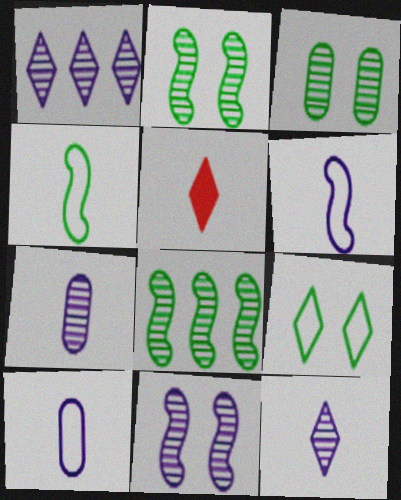[[1, 5, 9], 
[1, 7, 11], 
[4, 5, 7]]